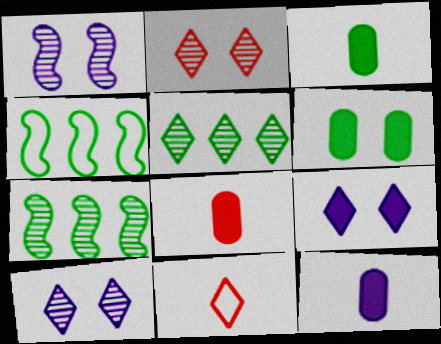[[2, 4, 12], 
[3, 8, 12], 
[4, 8, 10], 
[5, 9, 11]]